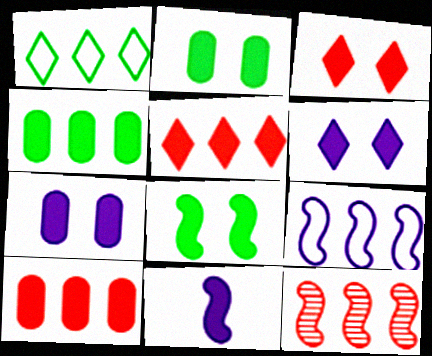[[2, 5, 11], 
[3, 4, 11], 
[3, 7, 8]]